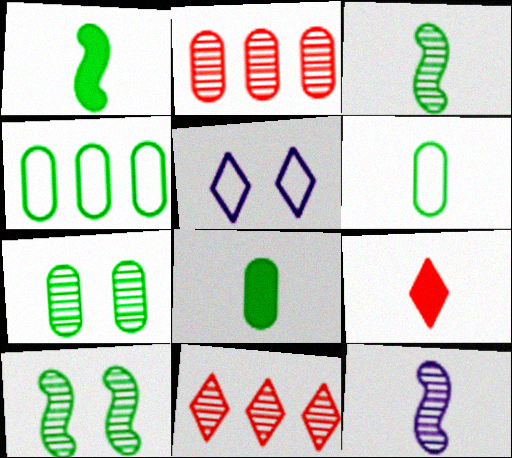[[1, 2, 5], 
[4, 7, 8], 
[6, 9, 12], 
[7, 11, 12]]